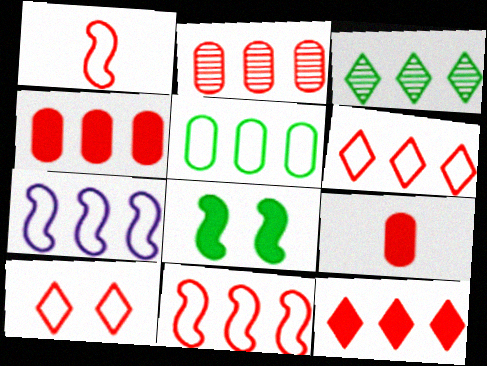[[2, 11, 12], 
[3, 4, 7], 
[5, 6, 7]]